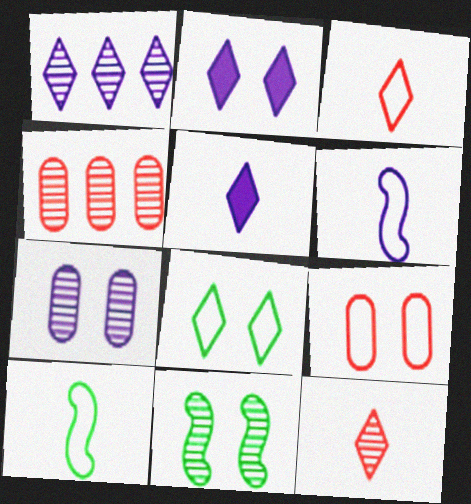[[2, 4, 10], 
[2, 9, 11]]